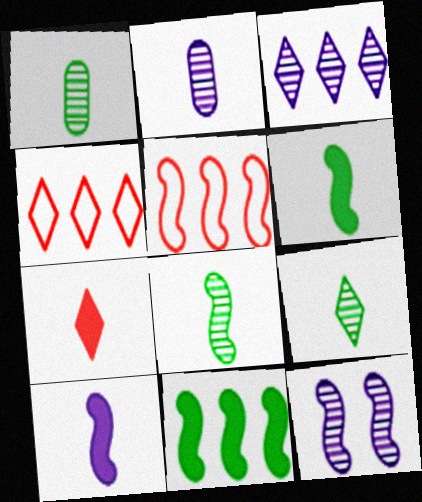[[1, 8, 9], 
[2, 3, 12], 
[5, 6, 12]]